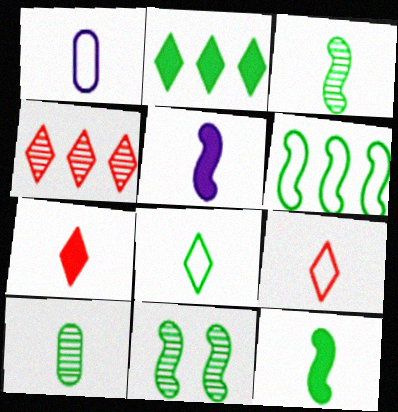[[1, 3, 7], 
[5, 9, 10], 
[6, 11, 12], 
[8, 10, 12]]